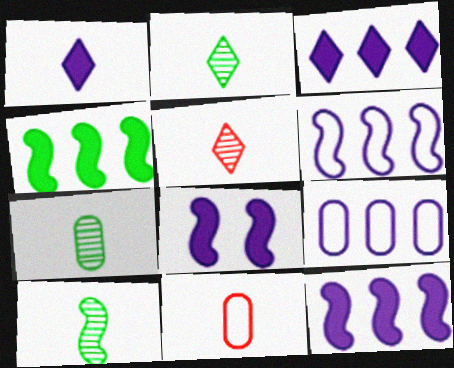[[1, 10, 11], 
[2, 7, 10]]